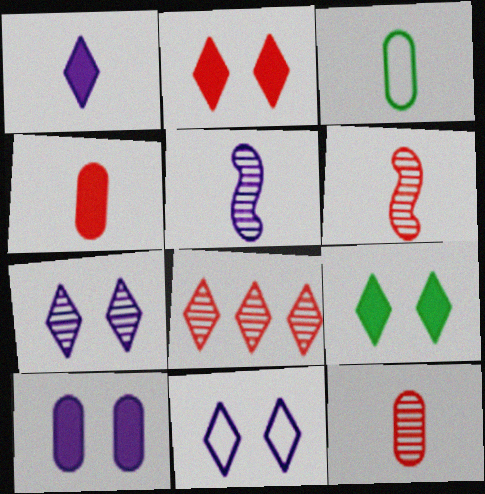[[1, 3, 6]]